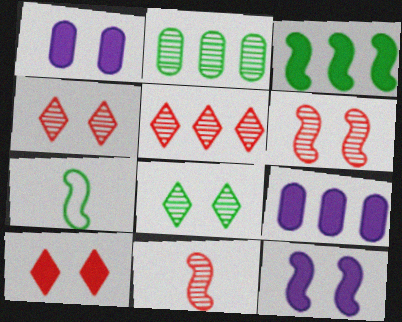[[1, 5, 7], 
[4, 7, 9]]